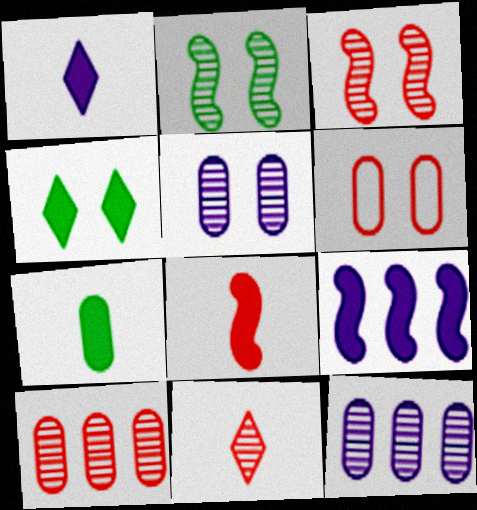[[1, 7, 8], 
[2, 11, 12], 
[3, 10, 11], 
[6, 7, 12]]